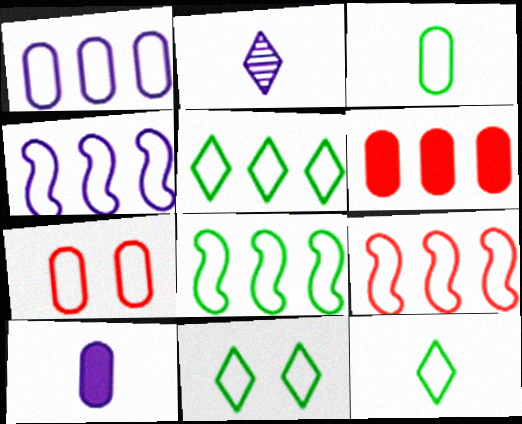[[1, 3, 7], 
[1, 5, 9], 
[3, 8, 11], 
[4, 7, 12], 
[4, 8, 9], 
[5, 11, 12]]